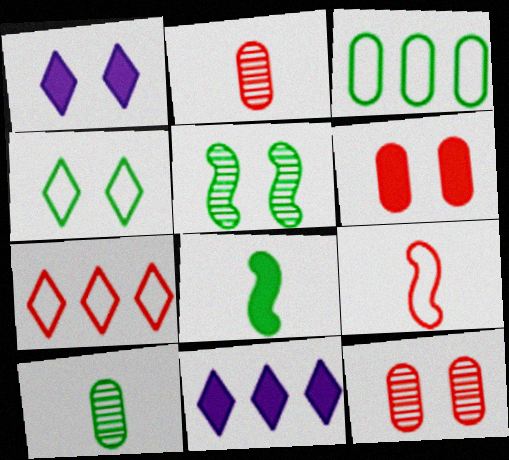[[6, 8, 11]]